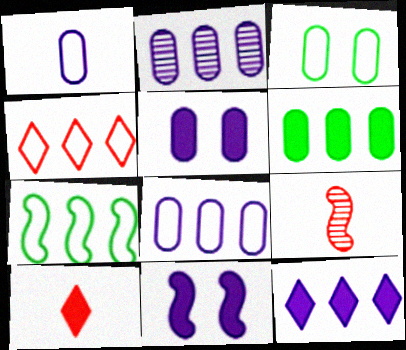[[1, 2, 5], 
[3, 9, 12], 
[4, 7, 8], 
[6, 10, 11], 
[7, 9, 11]]